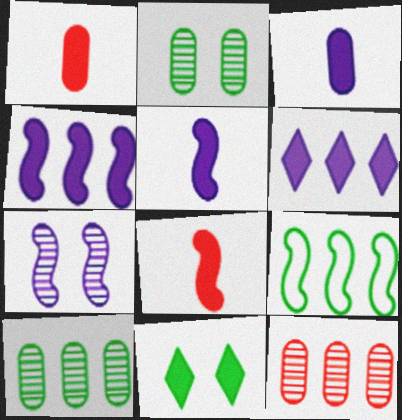[[1, 4, 11], 
[6, 9, 12], 
[7, 8, 9]]